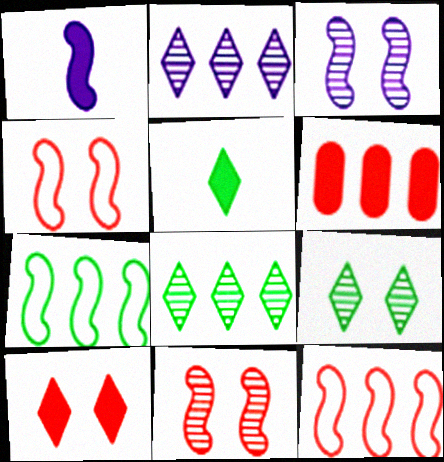[[1, 7, 11], 
[2, 6, 7]]